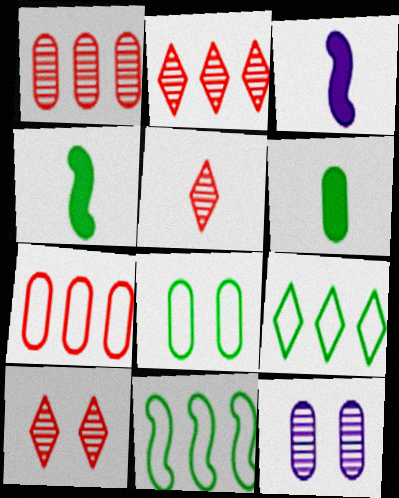[[2, 3, 8], 
[2, 5, 10], 
[6, 7, 12]]